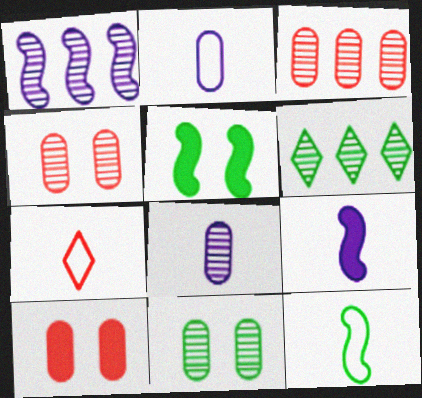[[1, 3, 6], 
[2, 7, 12], 
[3, 8, 11]]